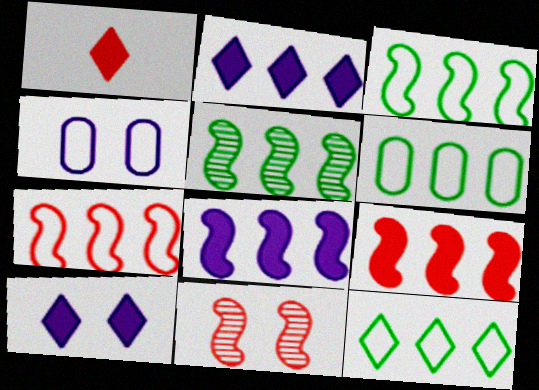[[1, 4, 5], 
[3, 6, 12], 
[5, 7, 8]]